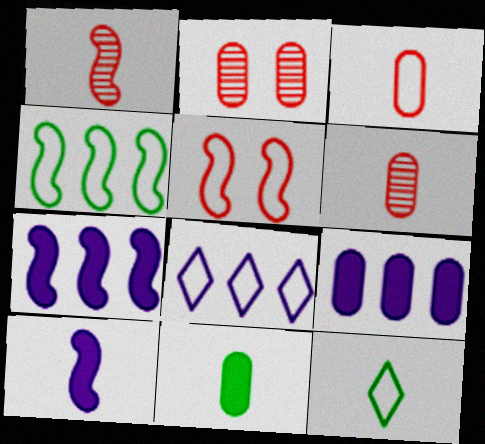[[2, 7, 12], 
[6, 10, 12]]